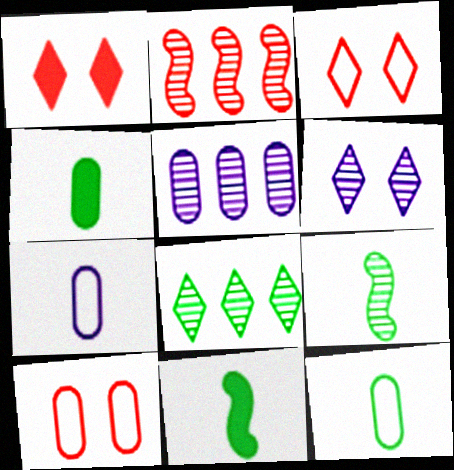[[2, 5, 8], 
[3, 5, 11], 
[4, 5, 10]]